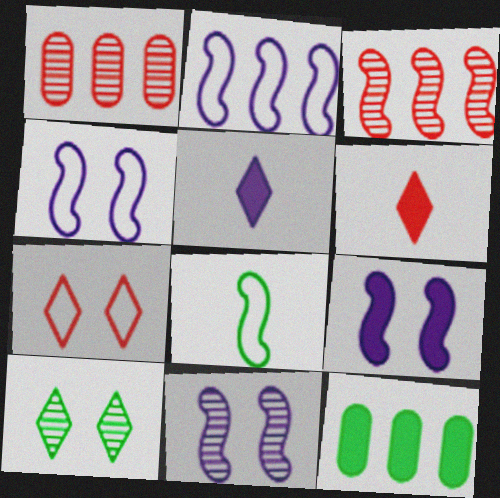[[3, 8, 9], 
[4, 9, 11], 
[6, 9, 12], 
[8, 10, 12]]